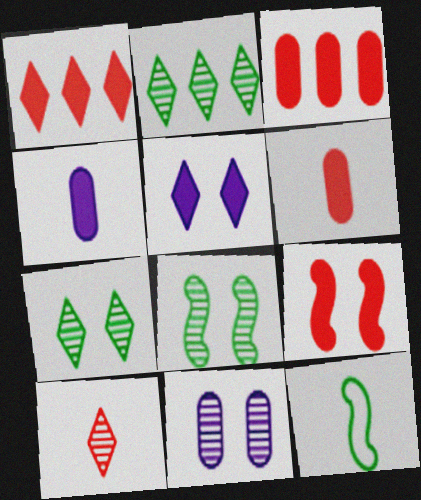[[1, 6, 9], 
[1, 11, 12], 
[4, 10, 12]]